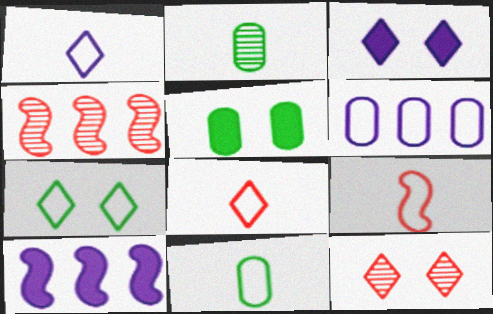[[1, 4, 5], 
[1, 9, 11], 
[3, 4, 11], 
[3, 7, 12], 
[6, 7, 9], 
[10, 11, 12]]